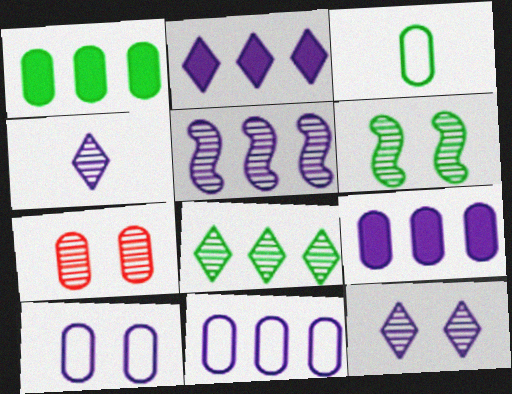[[2, 5, 11], 
[3, 7, 9], 
[6, 7, 12]]